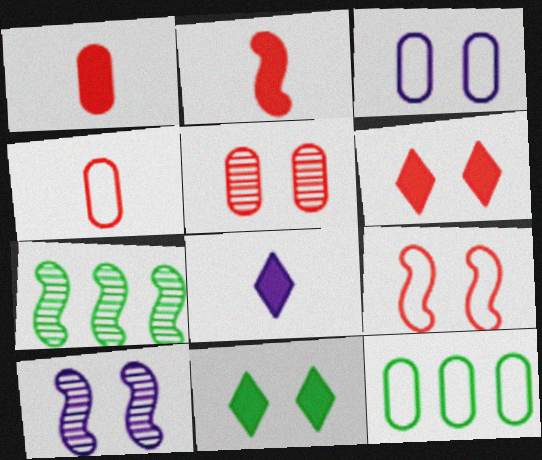[[3, 4, 12], 
[5, 6, 9]]